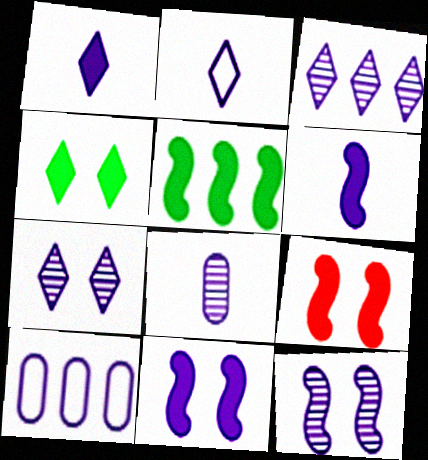[[1, 10, 12], 
[2, 6, 8], 
[3, 8, 12], 
[5, 6, 9], 
[6, 7, 10]]